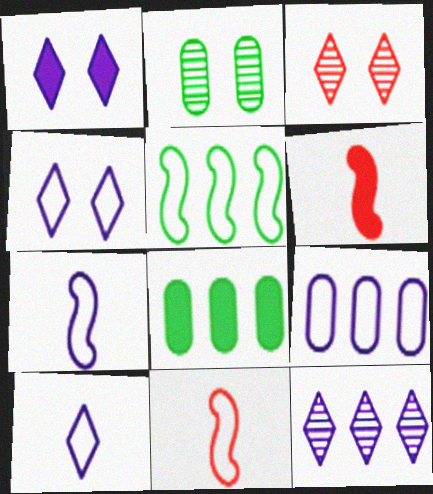[[1, 6, 8], 
[1, 10, 12], 
[3, 7, 8], 
[4, 7, 9]]